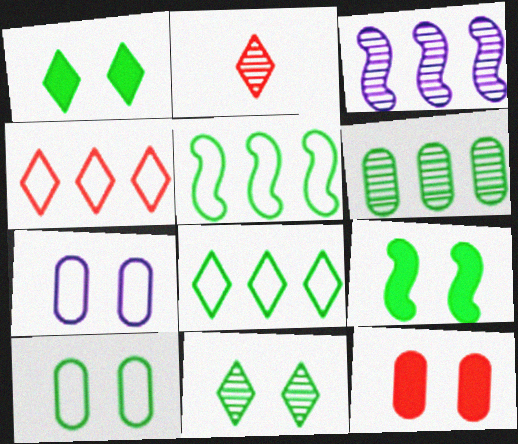[[9, 10, 11]]